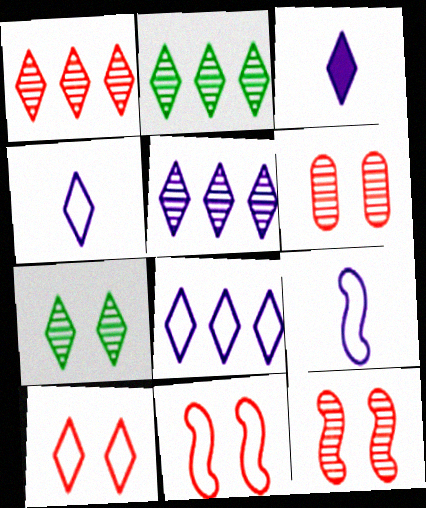[[1, 2, 5], 
[2, 3, 10]]